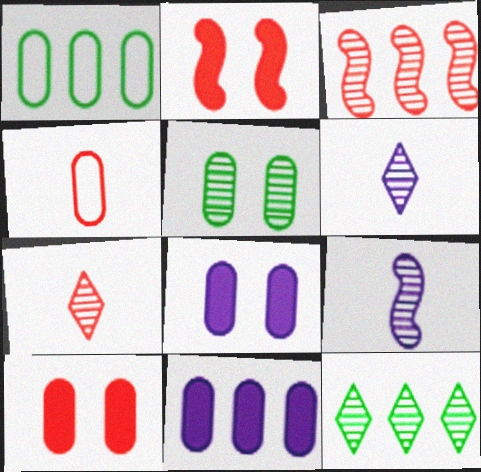[[1, 2, 6], 
[3, 5, 6], 
[4, 5, 11]]